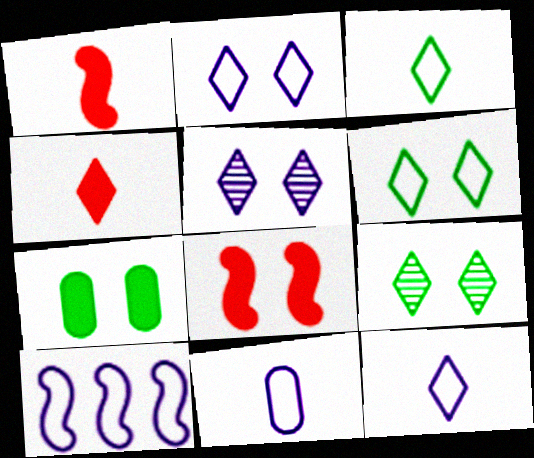[[2, 10, 11]]